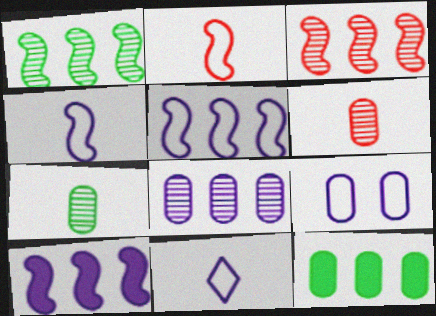[[5, 9, 11], 
[6, 9, 12]]